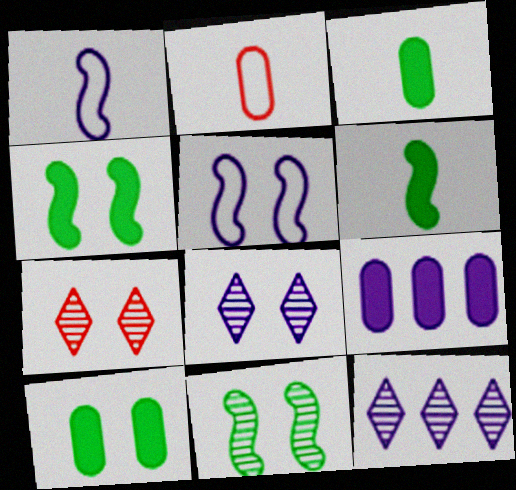[[1, 8, 9], 
[2, 4, 12], 
[5, 7, 10]]